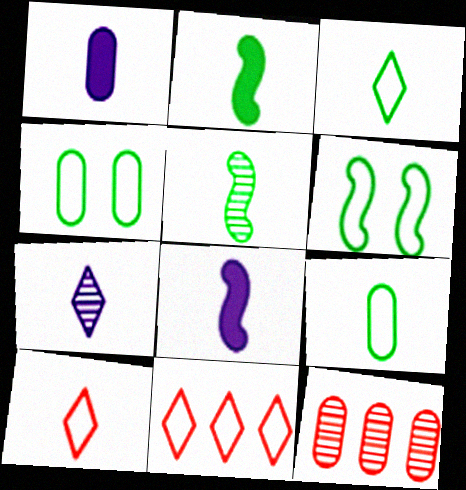[[1, 4, 12], 
[1, 5, 10]]